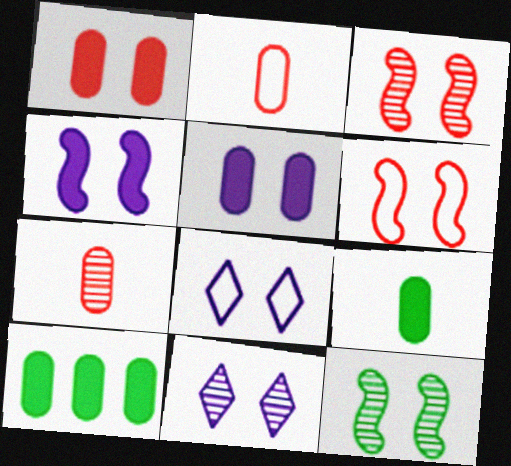[[1, 8, 12], 
[4, 6, 12]]